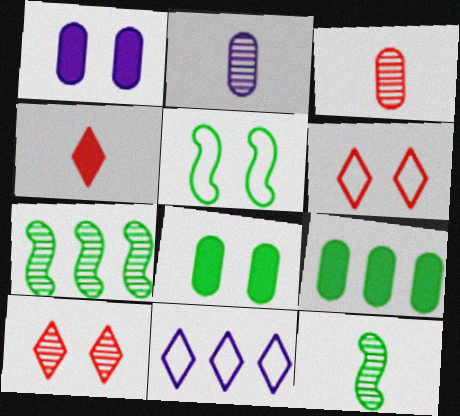[[1, 5, 10], 
[2, 7, 10]]